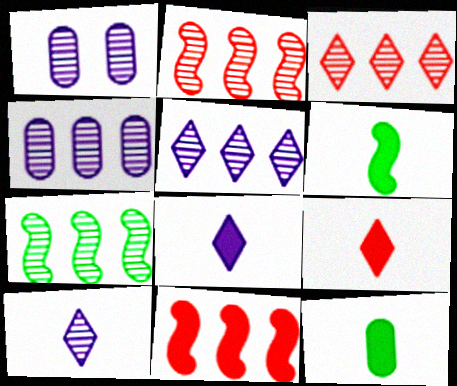[[3, 4, 7]]